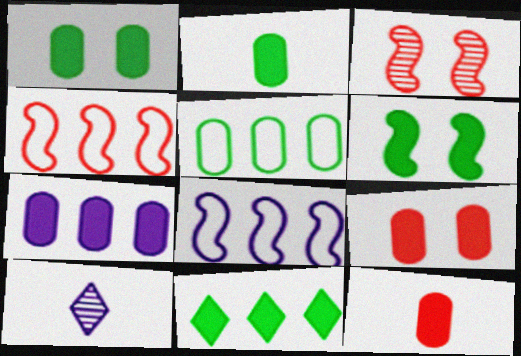[[1, 4, 10], 
[1, 7, 12], 
[2, 6, 11], 
[2, 7, 9]]